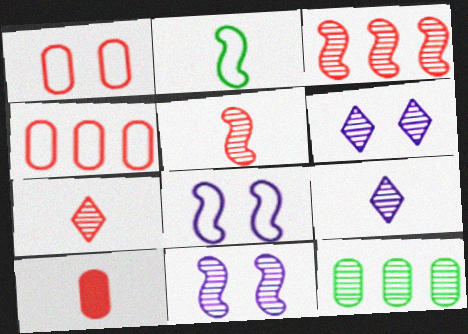[[2, 9, 10], 
[5, 6, 12], 
[7, 11, 12]]